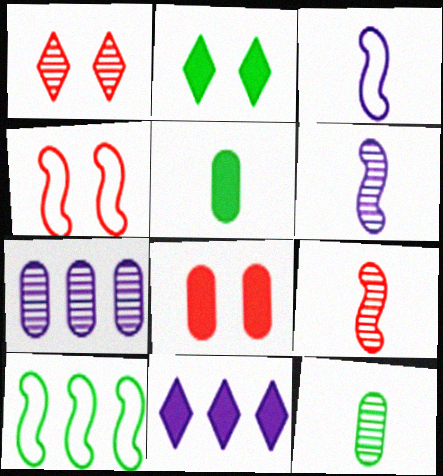[[1, 4, 8], 
[2, 10, 12], 
[3, 4, 10], 
[4, 11, 12]]